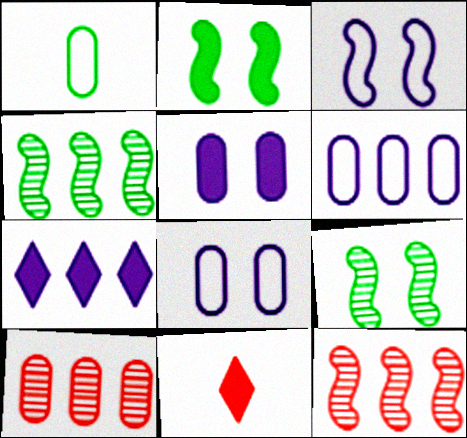[[1, 5, 10], 
[4, 8, 11], 
[6, 9, 11]]